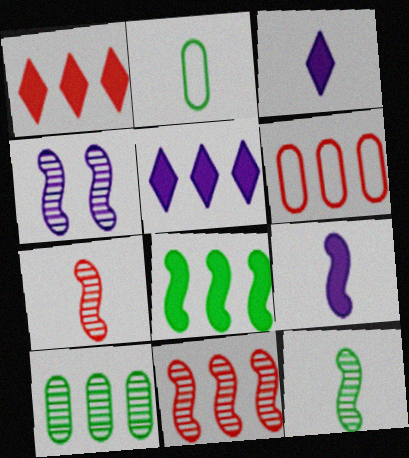[[1, 2, 4], 
[1, 6, 11], 
[2, 3, 7], 
[4, 11, 12]]